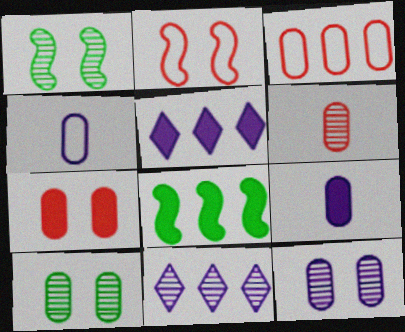[[1, 6, 11], 
[3, 6, 7], 
[3, 8, 11], 
[3, 9, 10]]